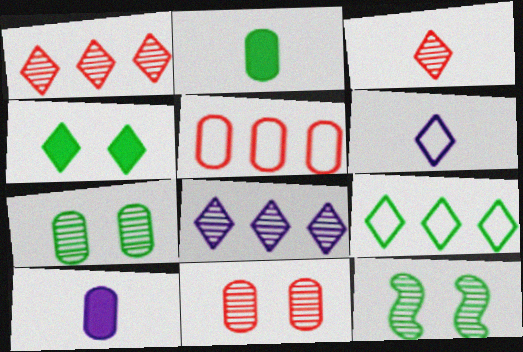[[1, 4, 6], 
[2, 9, 12], 
[5, 7, 10]]